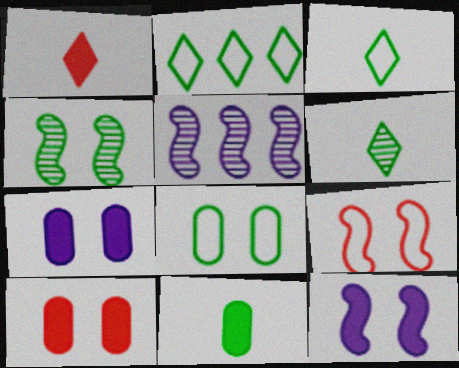[[1, 5, 8], 
[2, 4, 11], 
[3, 5, 10], 
[4, 9, 12]]